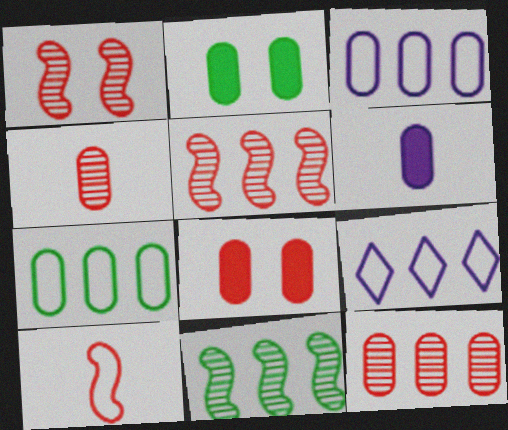[[2, 3, 4]]